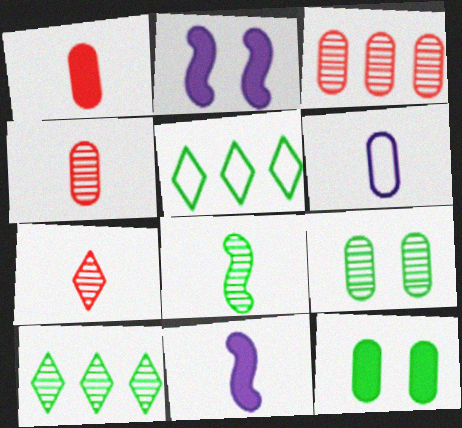[[2, 4, 5], 
[3, 6, 12], 
[5, 8, 12], 
[8, 9, 10]]